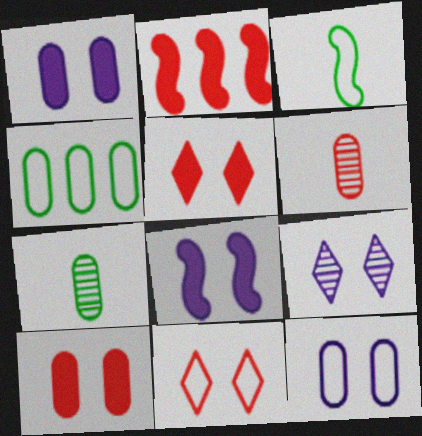[[1, 4, 6], 
[2, 6, 11], 
[8, 9, 12]]